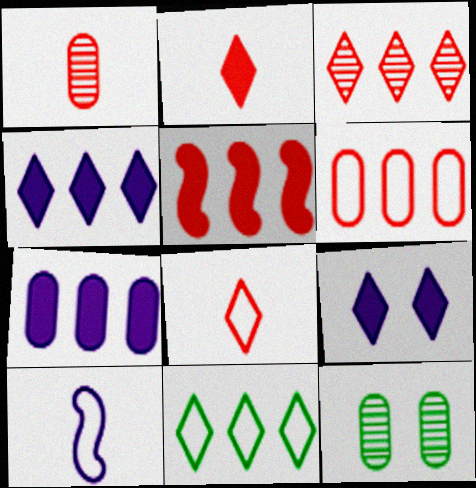[[3, 4, 11], 
[3, 5, 6]]